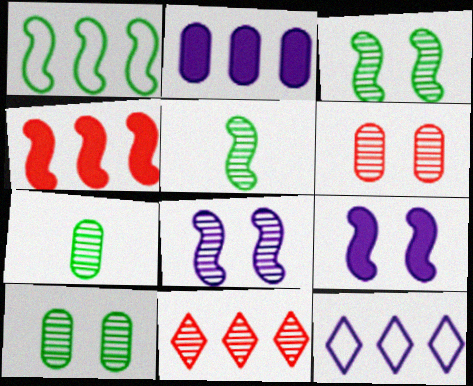[[1, 2, 11], 
[7, 8, 11]]